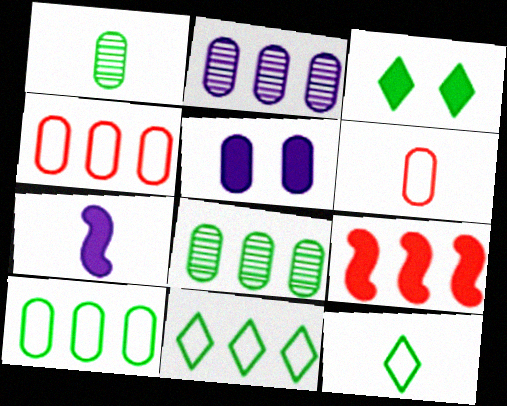[[1, 4, 5], 
[2, 9, 11], 
[5, 6, 8]]